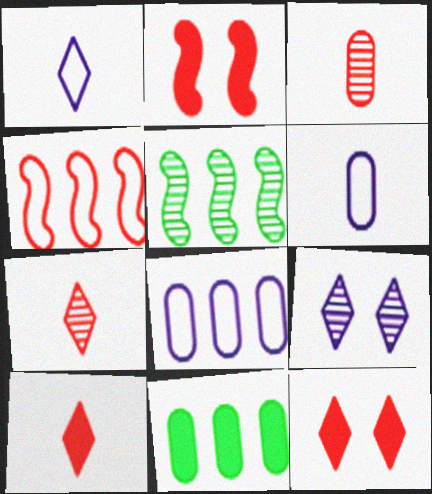[[3, 4, 12], 
[3, 5, 9], 
[5, 6, 12]]